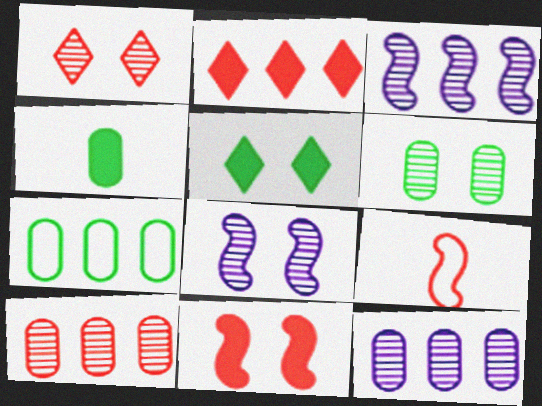[[1, 6, 8], 
[2, 3, 7], 
[4, 6, 7], 
[5, 9, 12]]